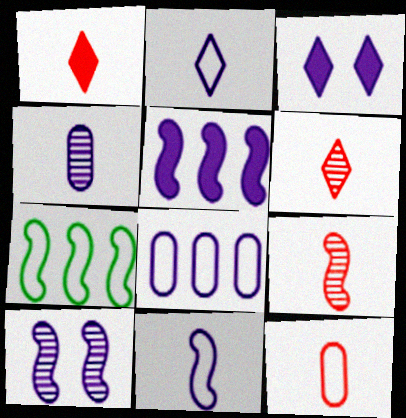[[1, 9, 12], 
[5, 10, 11]]